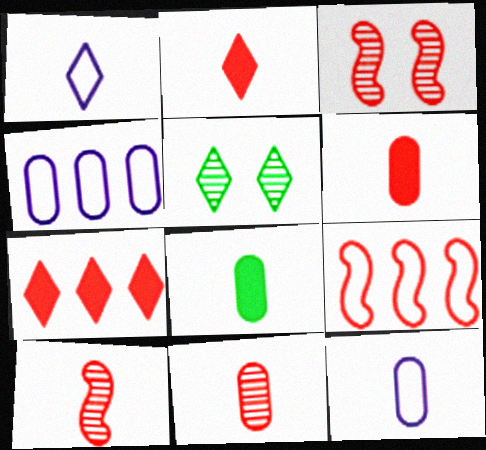[[1, 5, 7], 
[1, 8, 10], 
[8, 11, 12]]